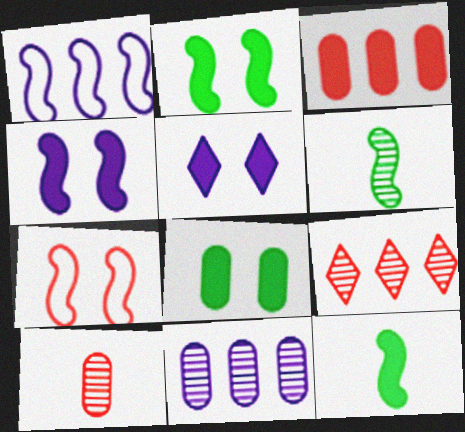[[3, 5, 12]]